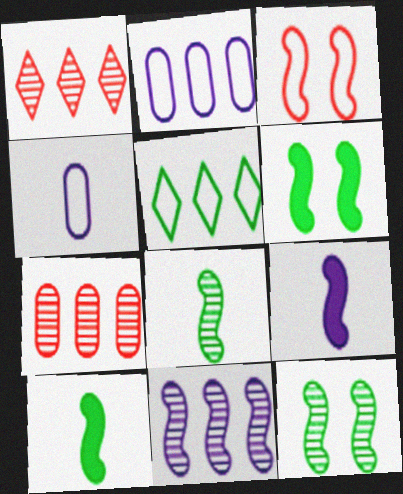[[1, 4, 6], 
[3, 4, 5], 
[3, 10, 11]]